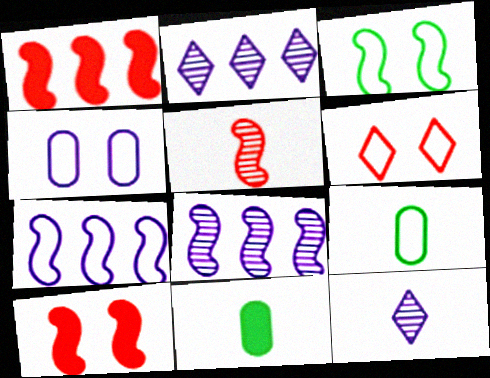[[2, 9, 10], 
[3, 4, 6], 
[6, 7, 9], 
[6, 8, 11]]